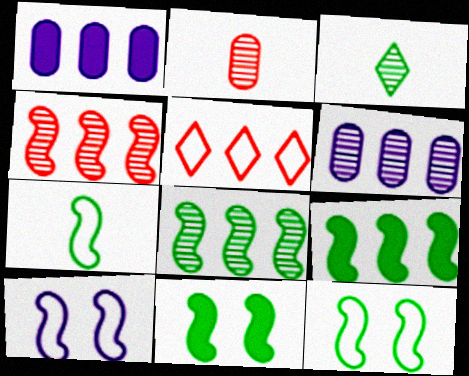[[1, 5, 8], 
[5, 6, 9], 
[7, 8, 11]]